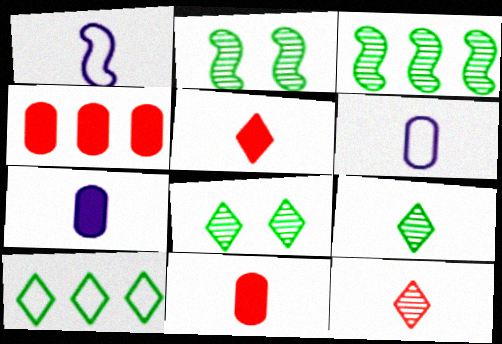[[1, 4, 8], 
[1, 9, 11]]